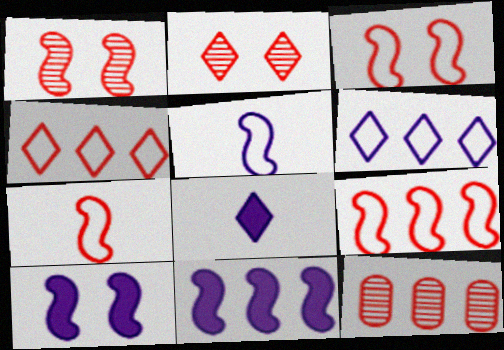[[3, 7, 9]]